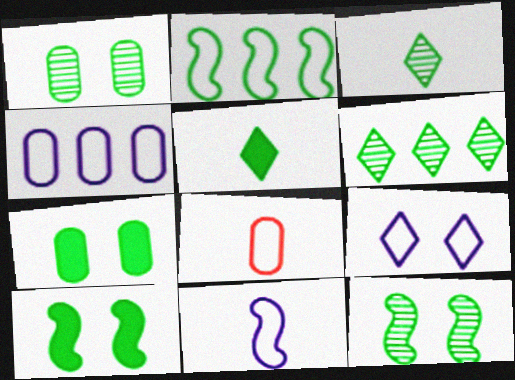[[1, 2, 5], 
[2, 3, 7], 
[2, 8, 9], 
[4, 9, 11]]